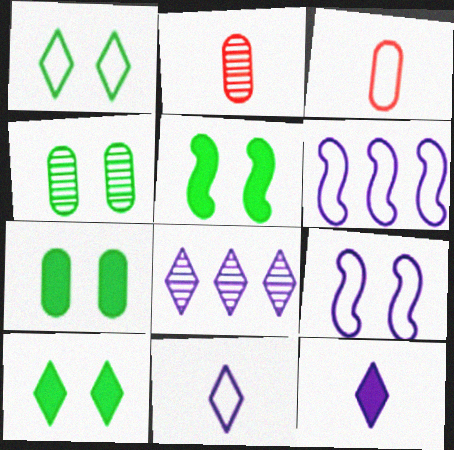[[1, 3, 6], 
[1, 4, 5], 
[2, 6, 10], 
[3, 5, 8], 
[5, 7, 10]]